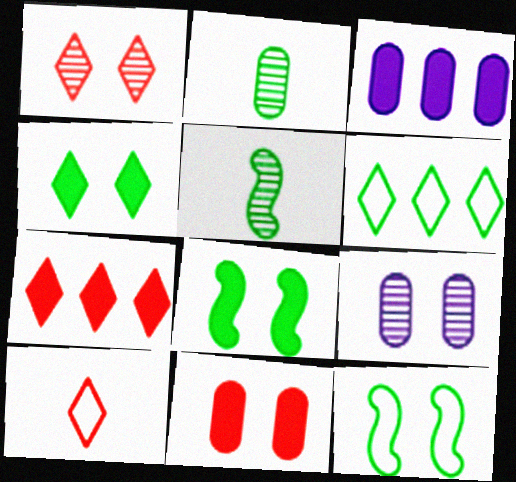[[1, 7, 10], 
[2, 6, 8]]